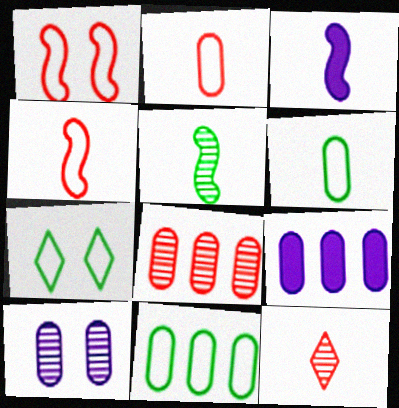[[3, 4, 5], 
[3, 6, 12], 
[3, 7, 8], 
[8, 9, 11]]